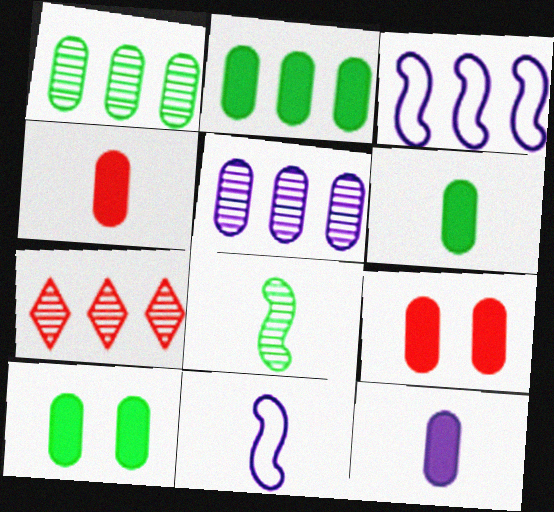[[2, 3, 7], 
[2, 6, 10], 
[2, 9, 12], 
[4, 6, 12], 
[7, 10, 11]]